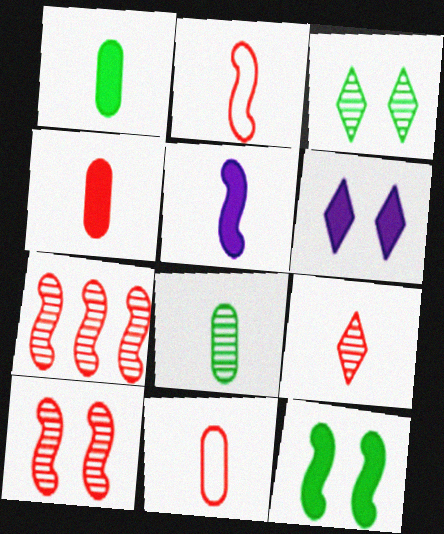[[2, 4, 9]]